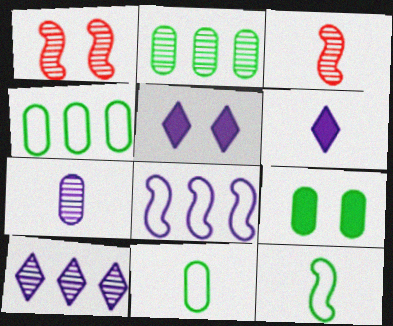[[1, 4, 6], 
[2, 9, 11], 
[3, 4, 5], 
[3, 6, 11], 
[5, 7, 8]]